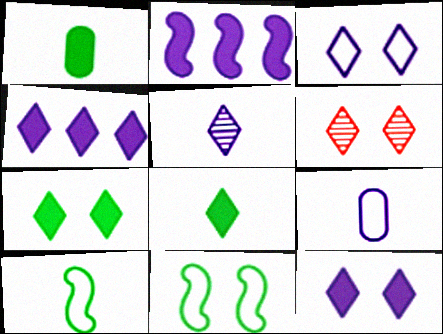[[3, 4, 5], 
[3, 6, 7]]